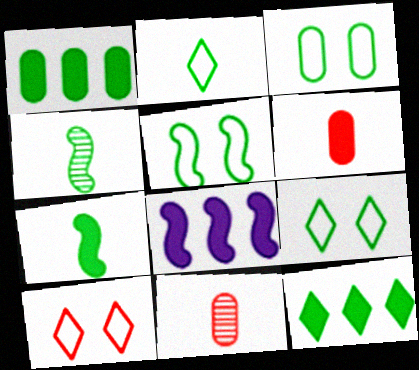[[1, 4, 9], 
[3, 4, 12], 
[3, 5, 9], 
[8, 9, 11]]